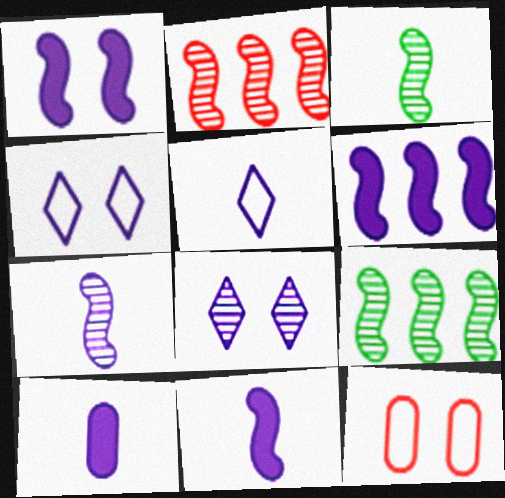[[1, 6, 11], 
[5, 7, 10]]